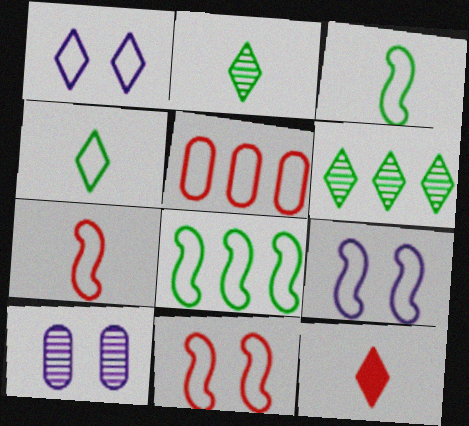[[1, 3, 5], 
[1, 6, 12], 
[4, 5, 9], 
[7, 8, 9], 
[8, 10, 12]]